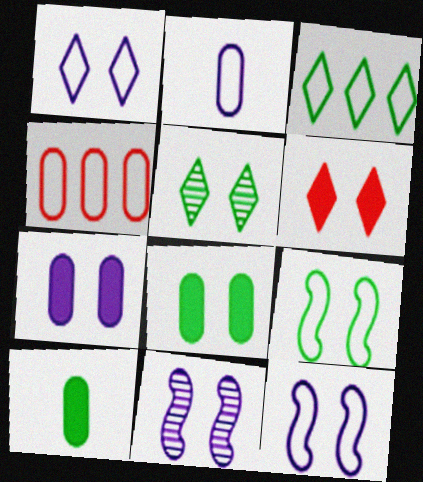[[1, 5, 6], 
[1, 7, 11], 
[5, 8, 9]]